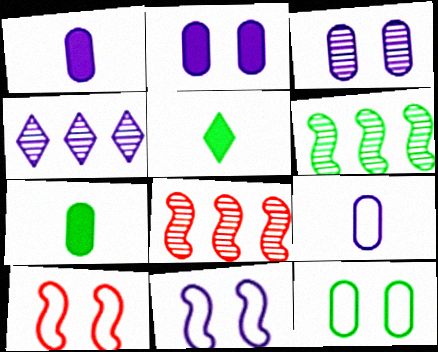[[1, 4, 11], 
[4, 7, 10], 
[5, 6, 12]]